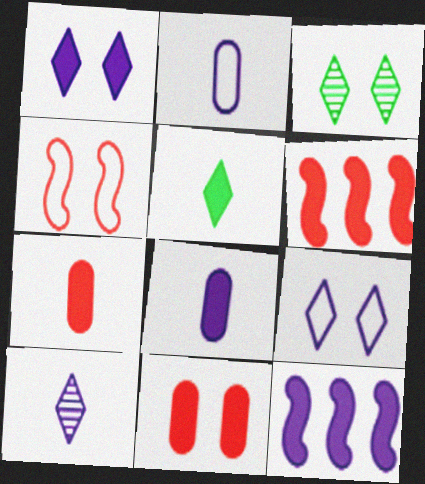[[1, 8, 12], 
[2, 3, 6], 
[5, 11, 12]]